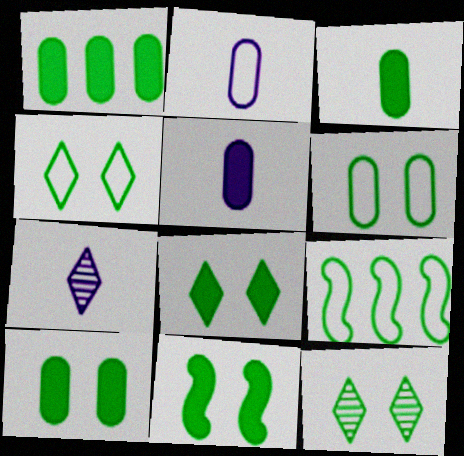[[1, 3, 10], 
[3, 9, 12], 
[4, 8, 12], 
[6, 11, 12], 
[8, 10, 11]]